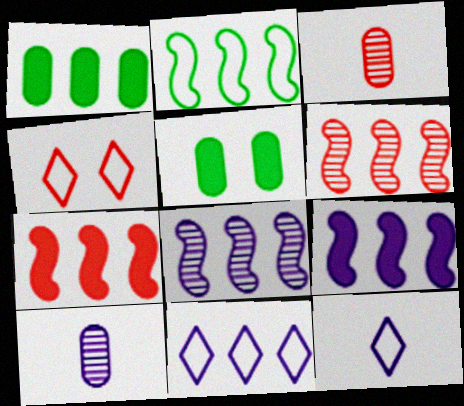[[1, 6, 11], 
[2, 6, 9], 
[2, 7, 8], 
[3, 4, 7], 
[5, 6, 12]]